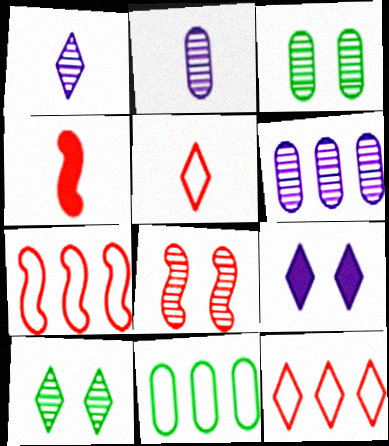[[4, 7, 8]]